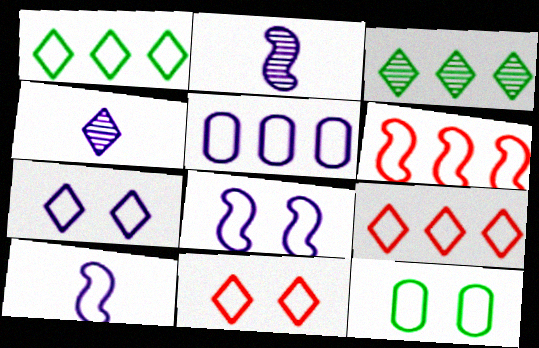[[1, 5, 6], 
[5, 7, 10], 
[8, 11, 12], 
[9, 10, 12]]